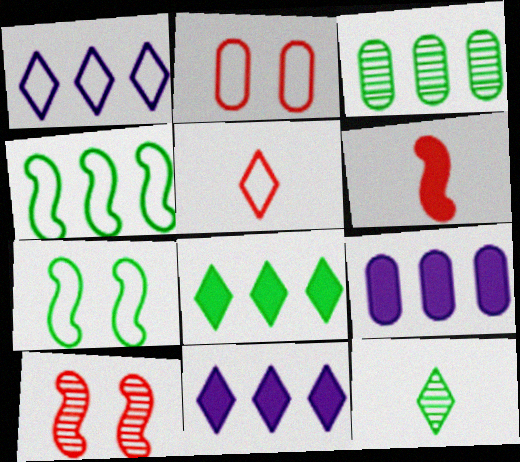[[3, 4, 8]]